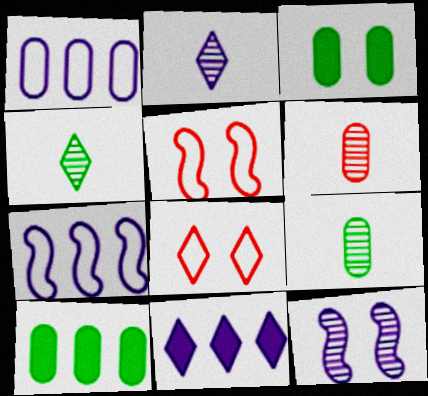[[1, 3, 6], 
[2, 5, 10], 
[3, 8, 12], 
[4, 8, 11], 
[5, 9, 11]]